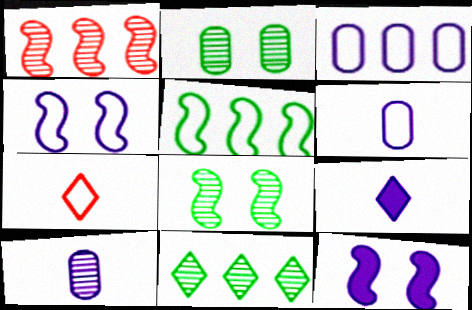[]